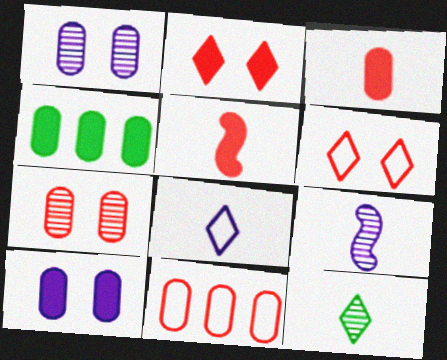[[3, 4, 10], 
[3, 7, 11], 
[4, 6, 9]]